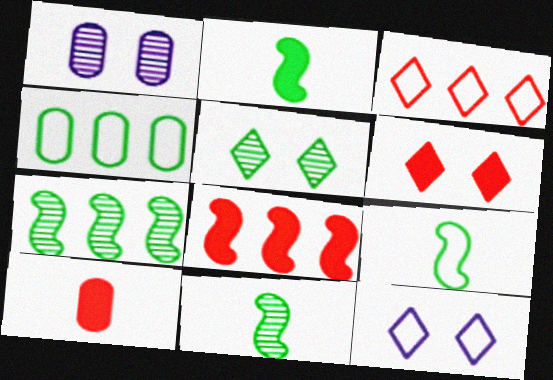[[1, 2, 3], 
[1, 4, 10], 
[2, 4, 5], 
[2, 9, 11], 
[5, 6, 12], 
[6, 8, 10], 
[7, 10, 12]]